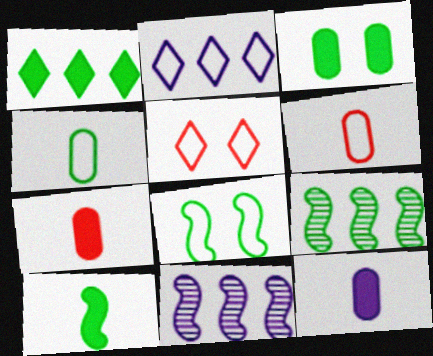[[1, 3, 10], 
[2, 6, 8], 
[5, 9, 12], 
[8, 9, 10]]